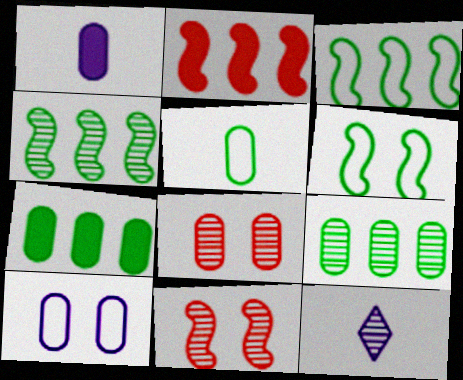[[4, 8, 12], 
[9, 11, 12]]